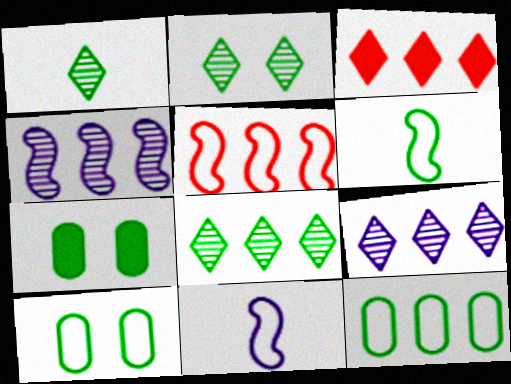[[1, 2, 8], 
[3, 4, 12], 
[6, 7, 8]]